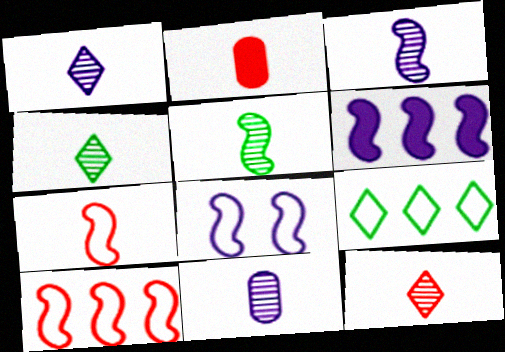[[1, 3, 11], 
[1, 4, 12], 
[2, 7, 12], 
[3, 6, 8], 
[5, 11, 12]]